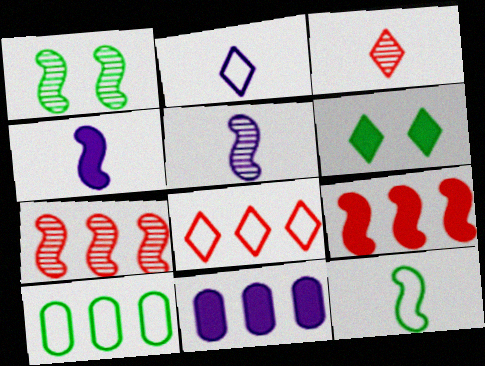[[1, 5, 7]]